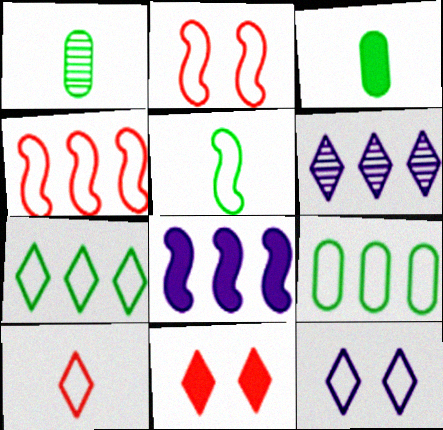[[2, 3, 6], 
[3, 8, 11], 
[7, 10, 12]]